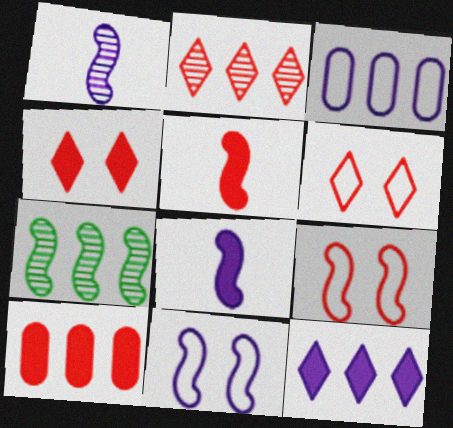[[4, 5, 10], 
[5, 7, 11], 
[7, 8, 9]]